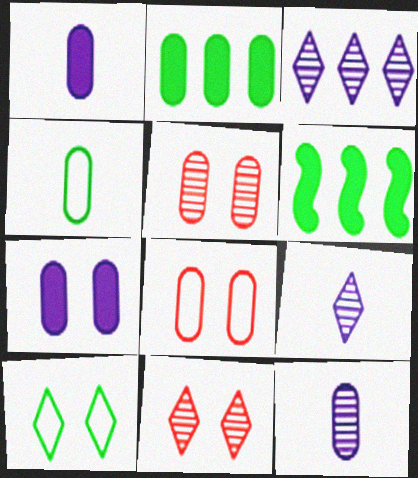[[2, 8, 12], 
[6, 8, 9]]